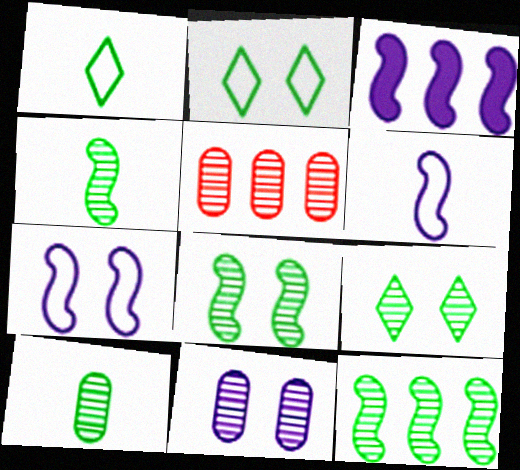[[4, 8, 12], 
[5, 10, 11], 
[9, 10, 12]]